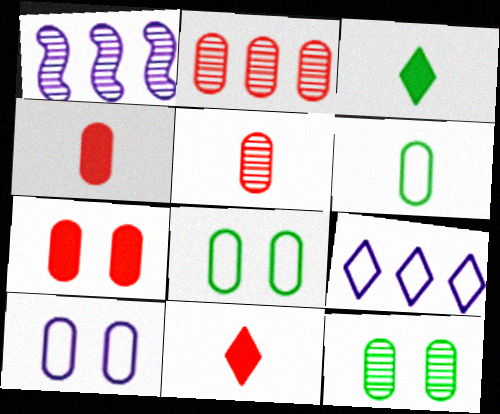[[1, 8, 11], 
[7, 10, 12]]